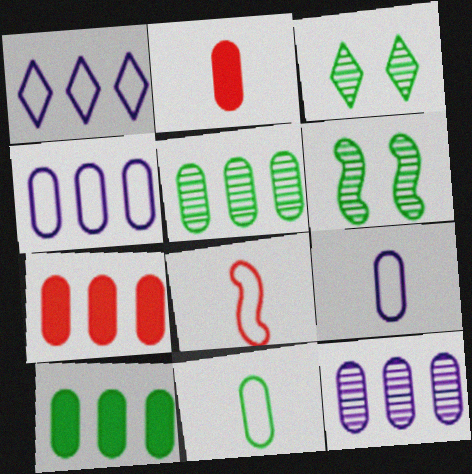[[1, 2, 6], 
[4, 5, 7]]